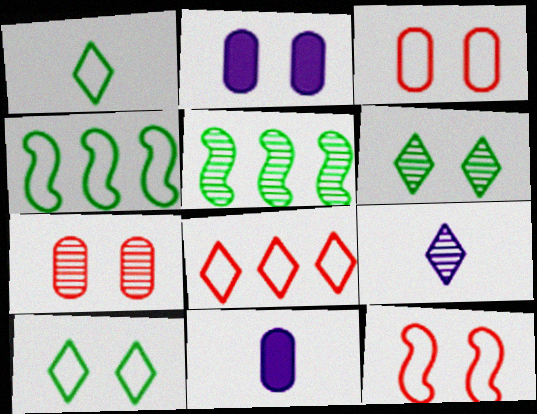[[2, 6, 12], 
[5, 7, 9]]